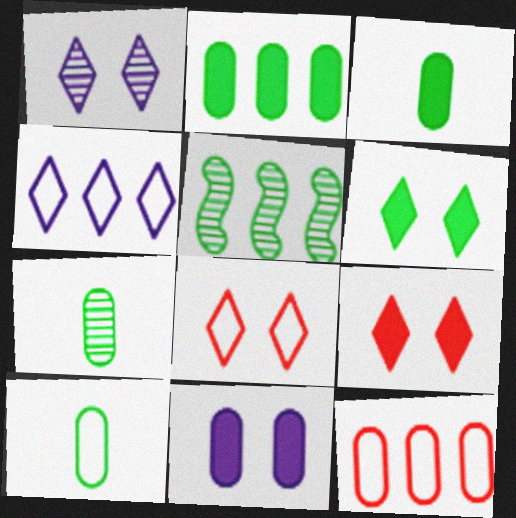[[1, 6, 8], 
[3, 7, 10], 
[5, 6, 10], 
[7, 11, 12]]